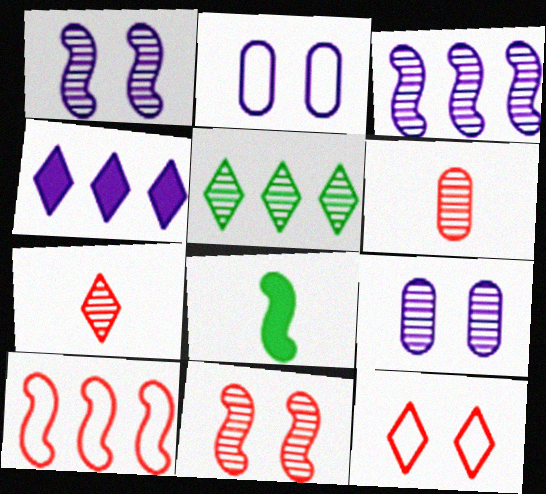[[1, 5, 6], 
[1, 8, 10]]